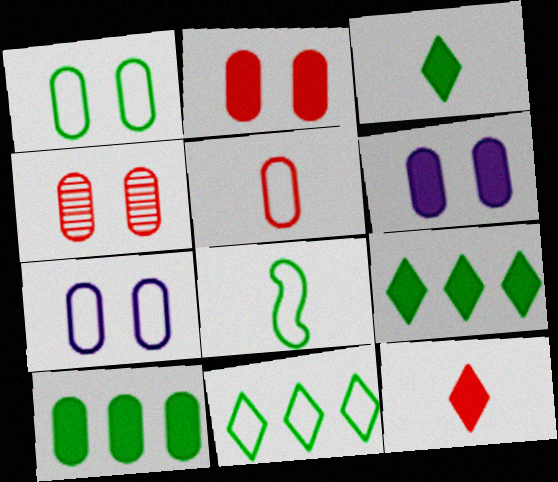[[1, 4, 6], 
[1, 8, 11]]